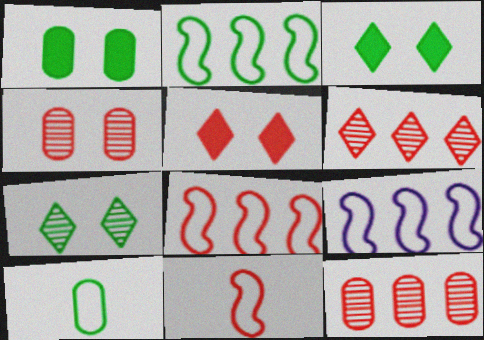[[2, 8, 9], 
[5, 11, 12]]